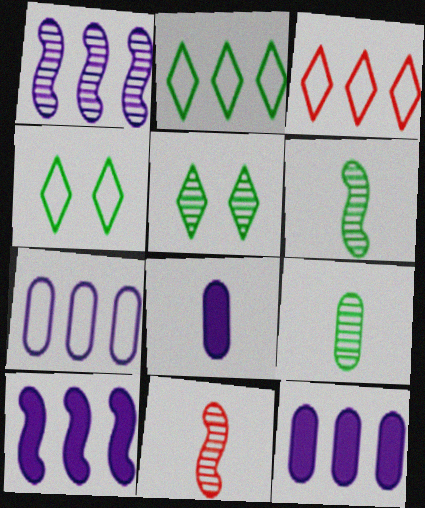[[4, 11, 12]]